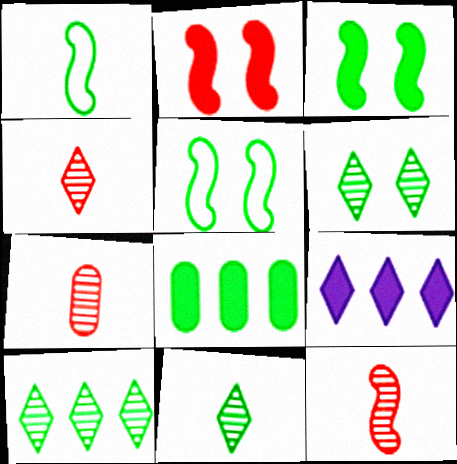[[1, 6, 8], 
[4, 7, 12], 
[5, 7, 9], 
[5, 8, 11], 
[6, 10, 11]]